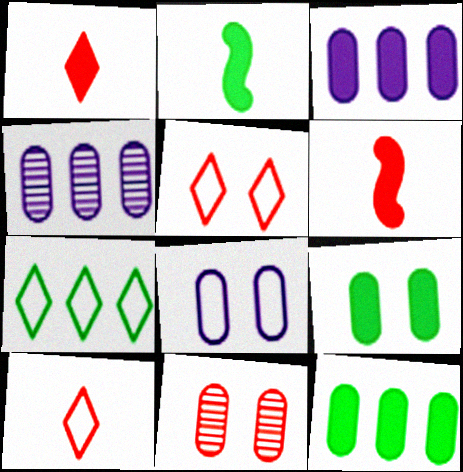[[2, 4, 5], 
[8, 9, 11]]